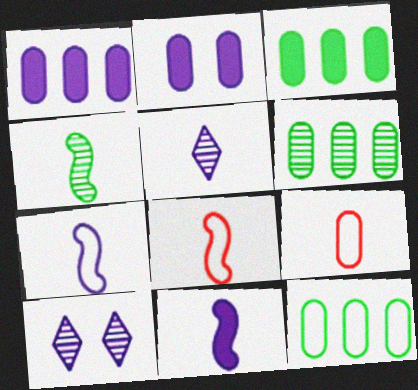[[1, 7, 10], 
[2, 6, 9], 
[3, 6, 12], 
[3, 8, 10], 
[4, 8, 11]]